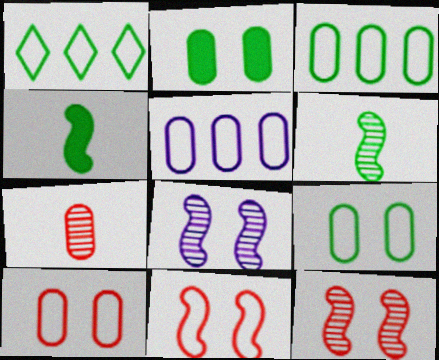[[1, 2, 6], 
[2, 5, 7]]